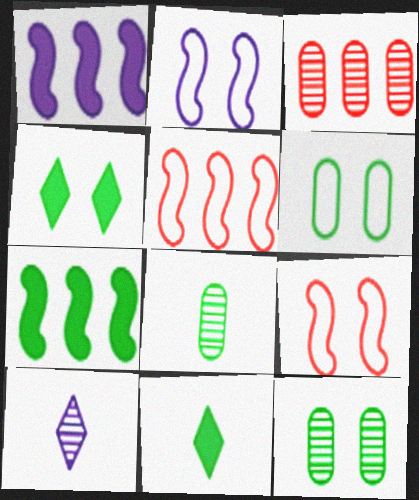[[2, 3, 11]]